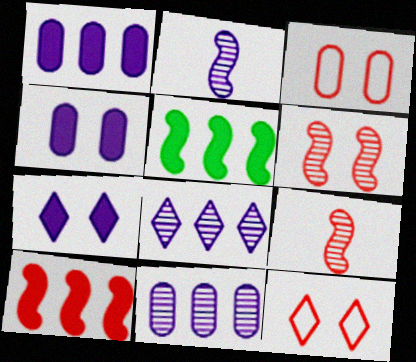[]